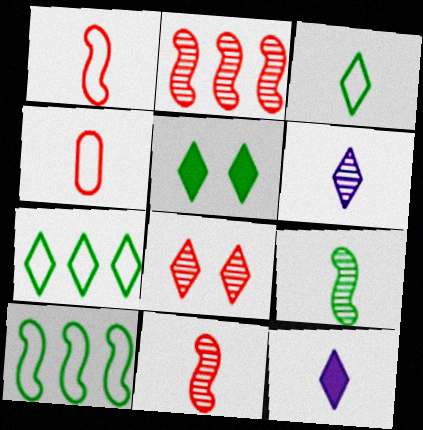[[4, 9, 12], 
[7, 8, 12]]